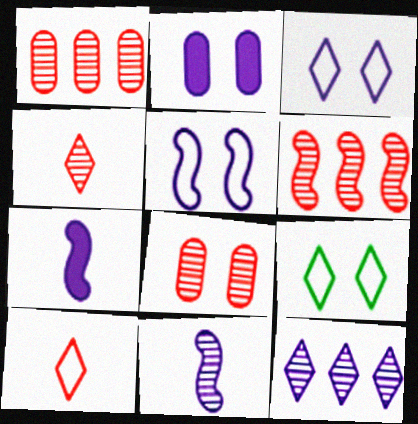[[1, 7, 9], 
[4, 6, 8]]